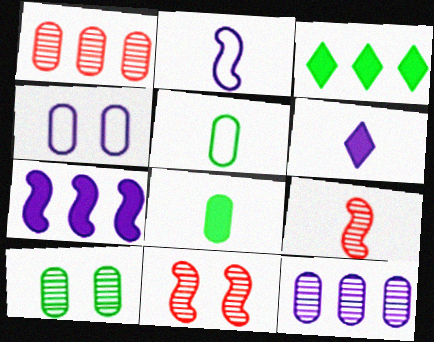[[1, 4, 8], 
[3, 4, 9], 
[5, 6, 9]]